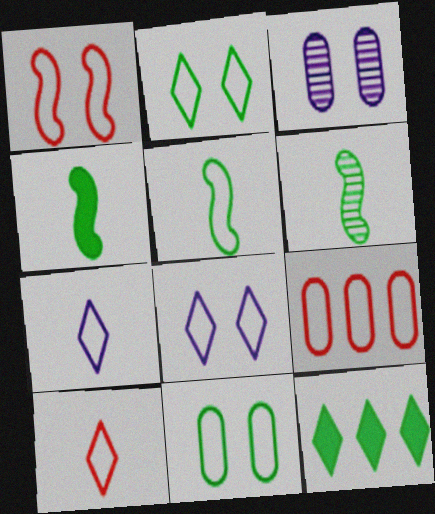[[1, 8, 11], 
[1, 9, 10], 
[4, 5, 6], 
[5, 8, 9], 
[6, 11, 12]]